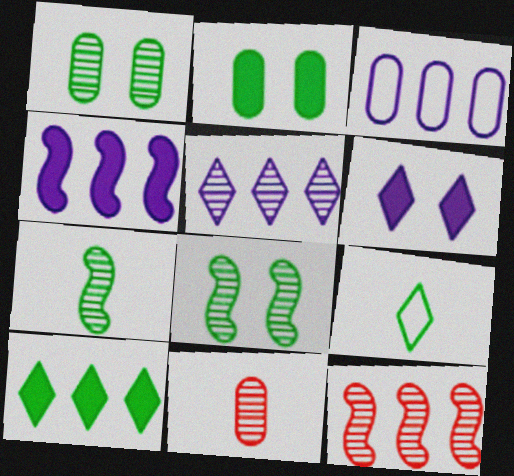[[2, 3, 11], 
[3, 4, 5], 
[3, 10, 12], 
[5, 8, 11]]